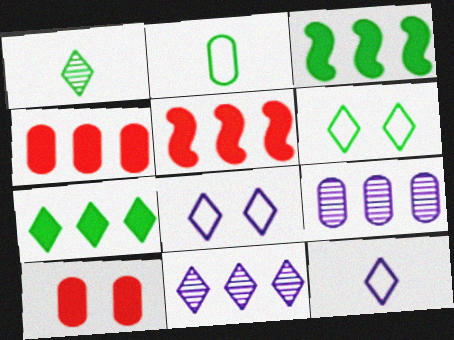[[1, 6, 7], 
[2, 9, 10]]